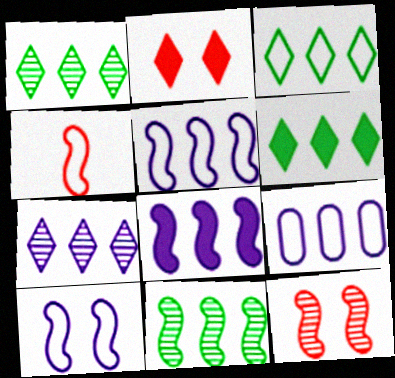[[1, 3, 6], 
[7, 8, 9]]